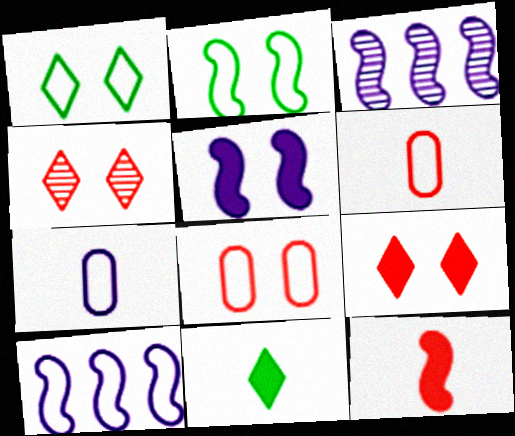[[1, 6, 10], 
[2, 3, 12], 
[3, 8, 11]]